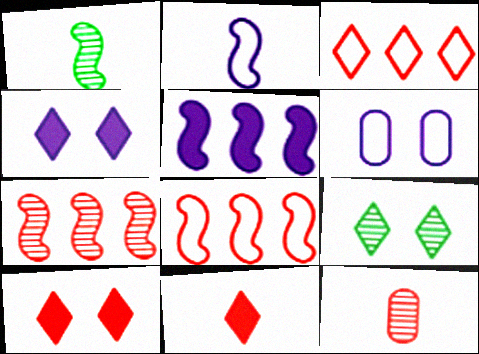[[8, 10, 12]]